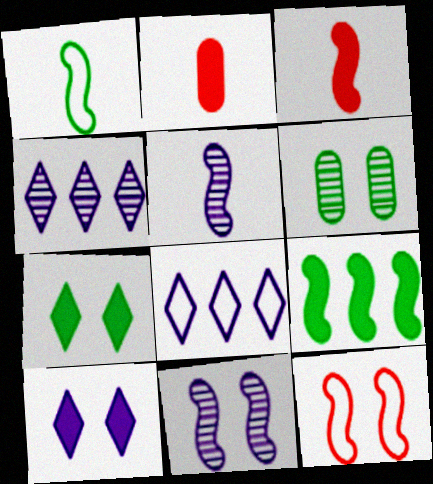[[1, 3, 5], 
[2, 9, 10], 
[3, 6, 8], 
[5, 9, 12], 
[6, 10, 12]]